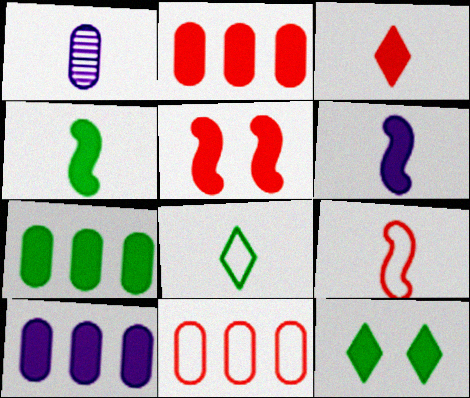[[2, 3, 5], 
[2, 6, 12], 
[2, 7, 10], 
[4, 7, 12]]